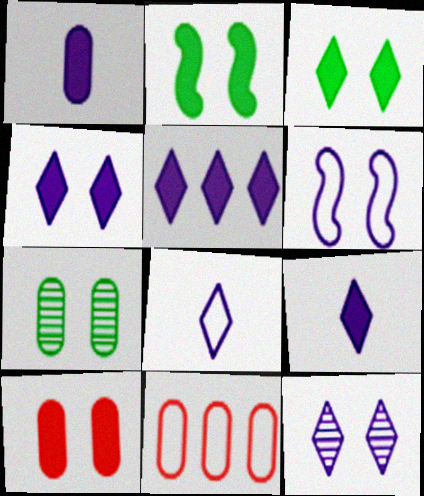[[1, 7, 11], 
[2, 4, 10], 
[4, 5, 9], 
[5, 8, 12]]